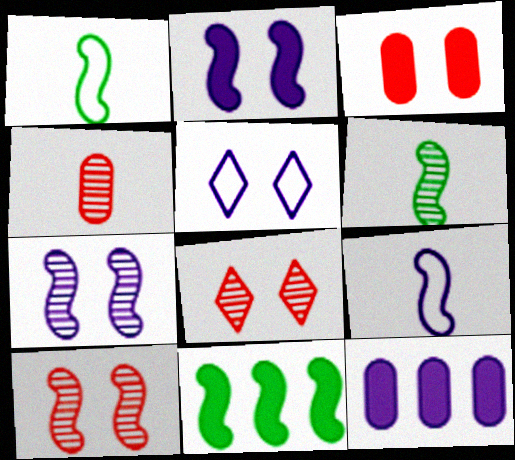[[1, 8, 12], 
[4, 5, 11], 
[9, 10, 11]]